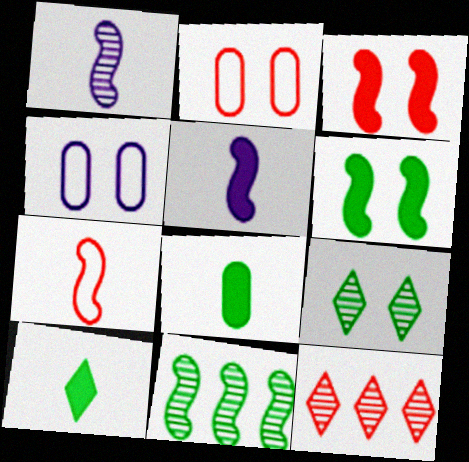[[3, 4, 9]]